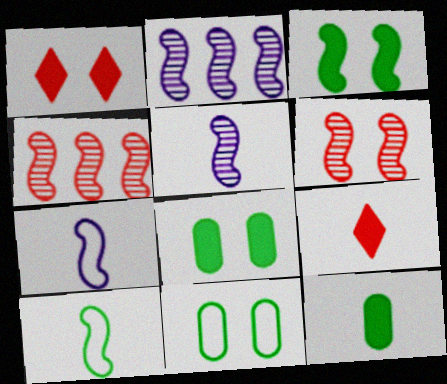[[2, 9, 11], 
[3, 4, 7]]